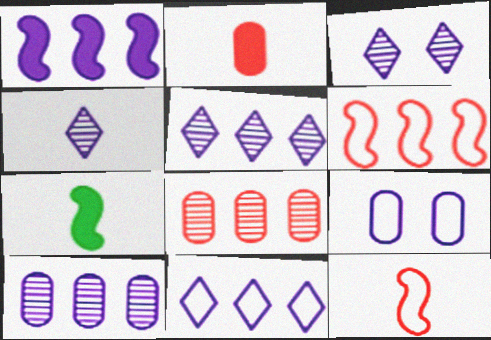[[1, 4, 9], 
[1, 10, 11], 
[3, 4, 5]]